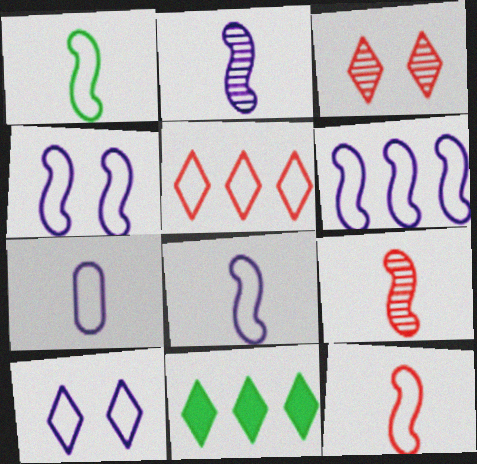[[1, 8, 12], 
[4, 6, 8], 
[6, 7, 10]]